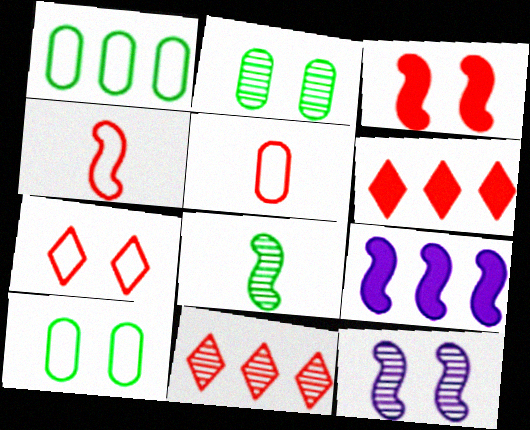[[1, 9, 11], 
[3, 5, 11]]